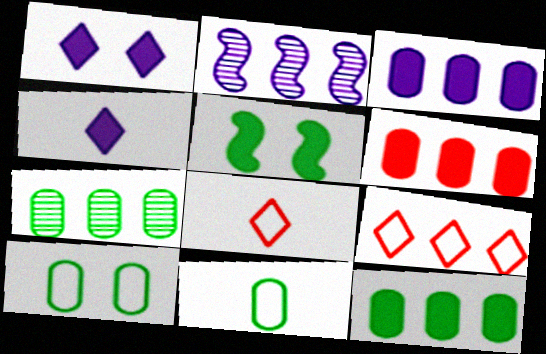[[2, 9, 12], 
[3, 6, 12], 
[4, 5, 6]]